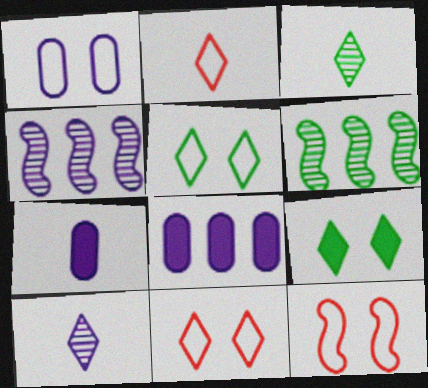[[1, 5, 12], 
[3, 8, 12], 
[6, 7, 11]]